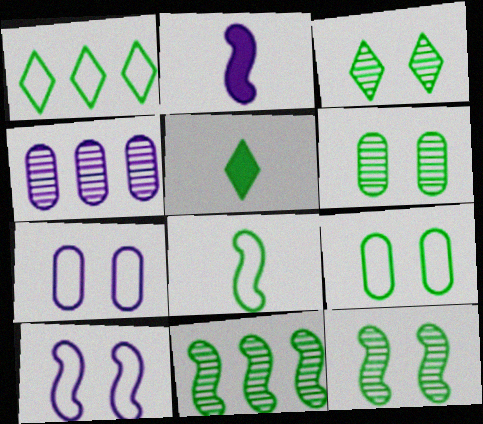[[1, 3, 5], 
[1, 8, 9], 
[3, 6, 12], 
[5, 9, 11]]